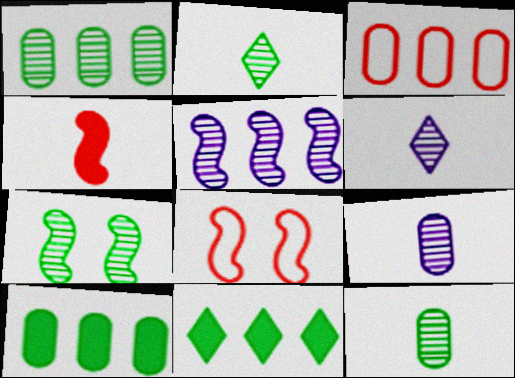[[1, 2, 7], 
[3, 5, 11], 
[6, 8, 10], 
[8, 9, 11]]